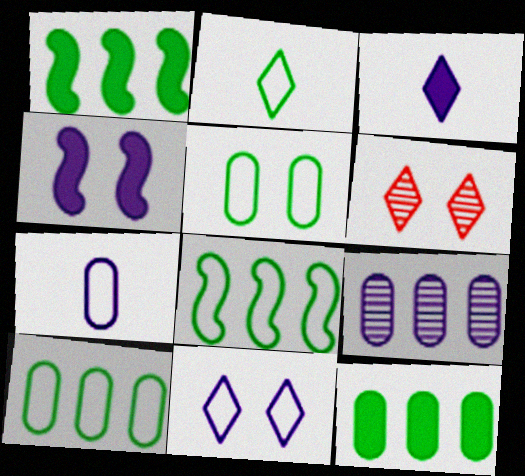[[1, 6, 7], 
[2, 5, 8], 
[4, 5, 6]]